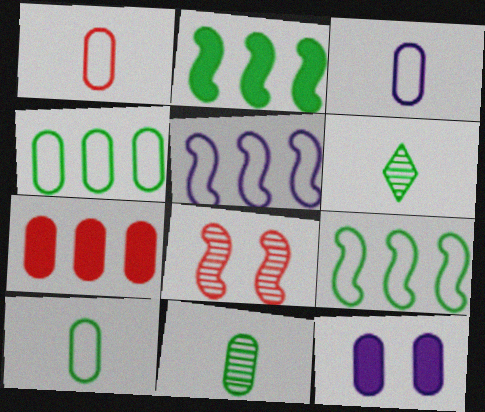[[1, 3, 10]]